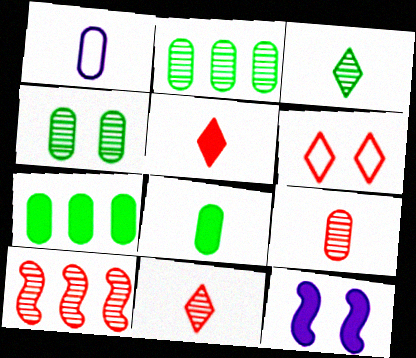[[1, 8, 9], 
[4, 6, 12], 
[5, 7, 12]]